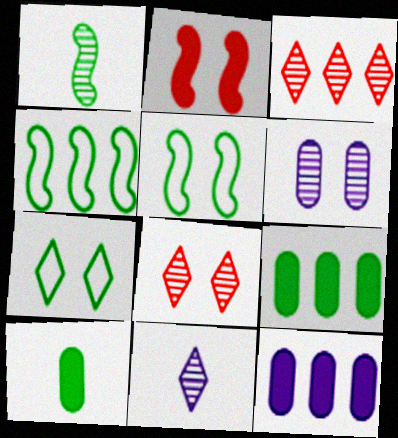[[1, 3, 6], 
[1, 7, 9], 
[2, 6, 7], 
[3, 4, 12]]